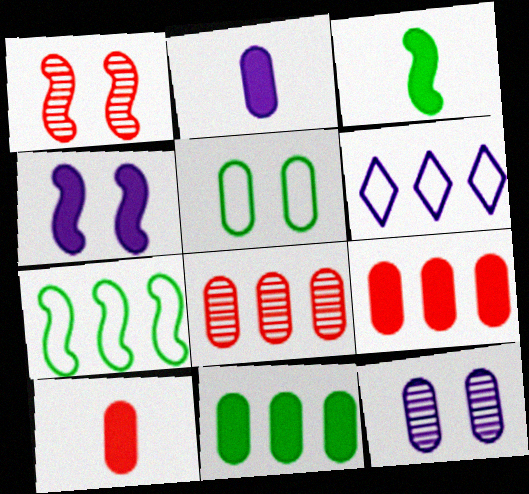[[2, 5, 8]]